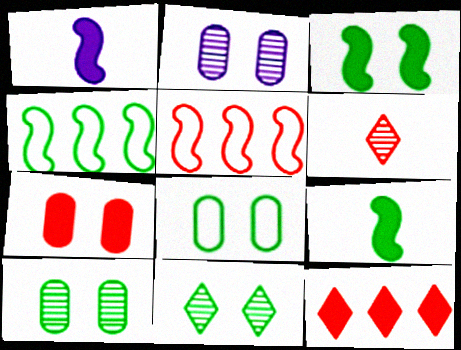[[2, 7, 8], 
[3, 8, 11], 
[5, 6, 7]]